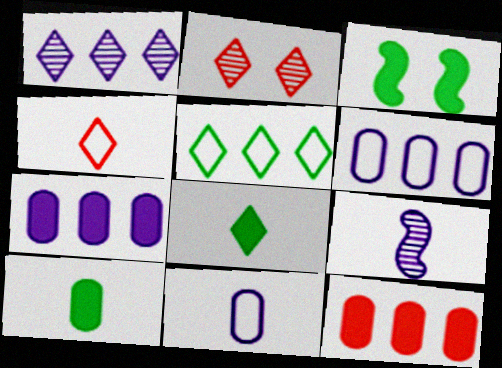[[4, 9, 10]]